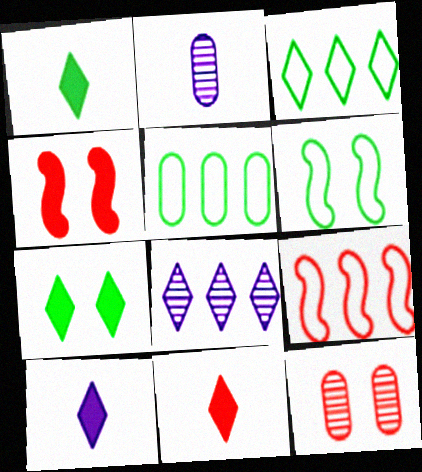[[1, 10, 11], 
[2, 3, 4], 
[2, 7, 9], 
[9, 11, 12]]